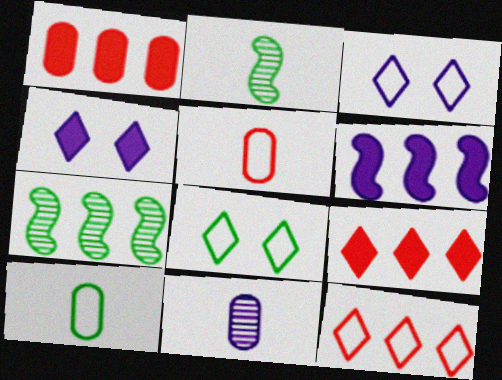[[1, 2, 3], 
[3, 6, 11], 
[4, 5, 7]]